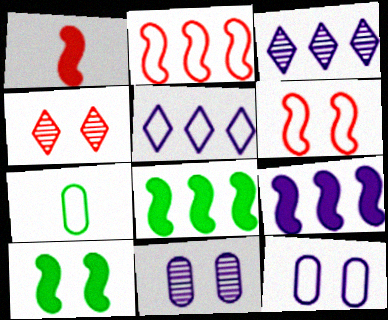[[1, 9, 10], 
[4, 7, 9], 
[4, 10, 12], 
[5, 6, 7]]